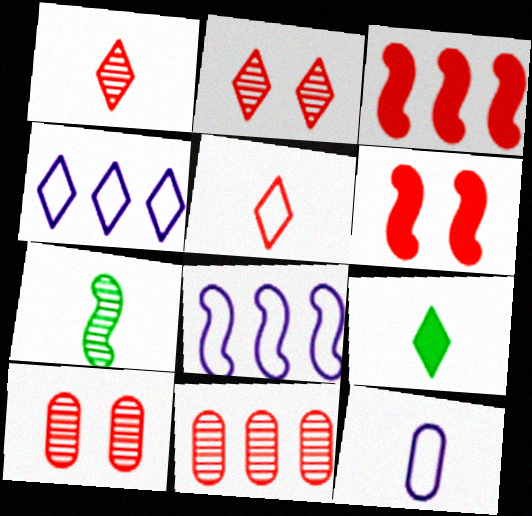[[2, 4, 9], 
[3, 5, 10], 
[5, 6, 11], 
[6, 7, 8], 
[8, 9, 10]]